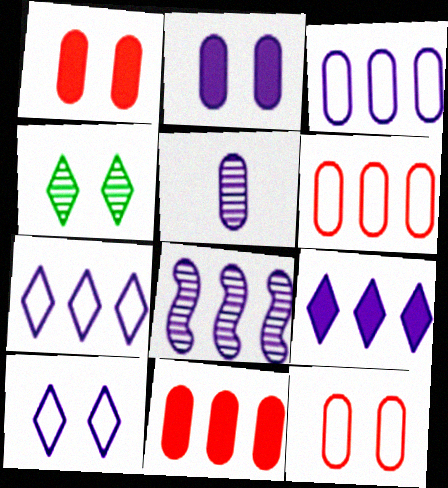[[2, 3, 5], 
[3, 8, 9]]